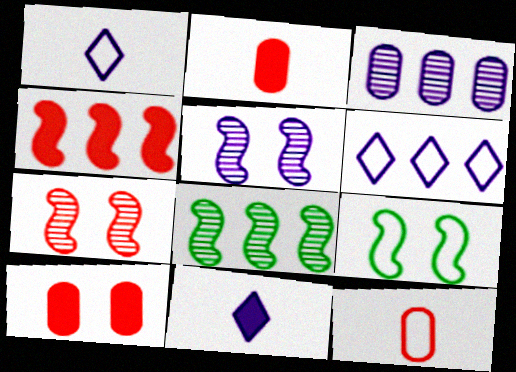[[1, 8, 10], 
[6, 9, 12]]